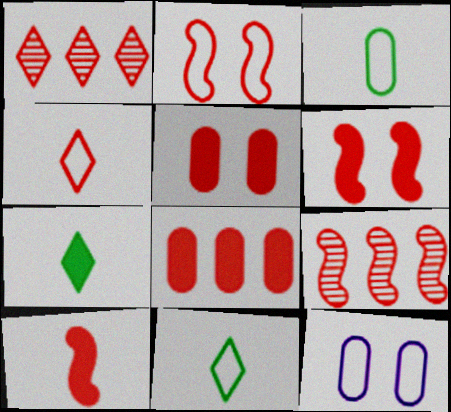[[2, 9, 10], 
[4, 5, 9], 
[7, 9, 12]]